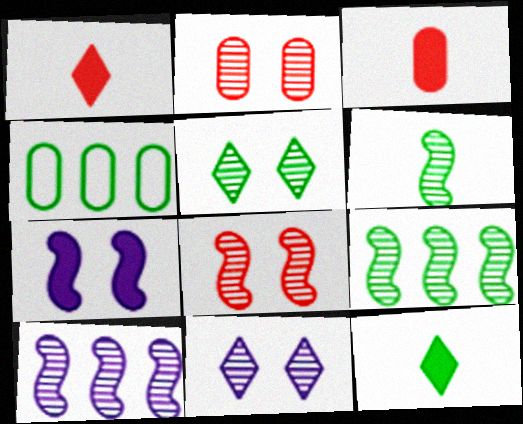[[6, 8, 10]]